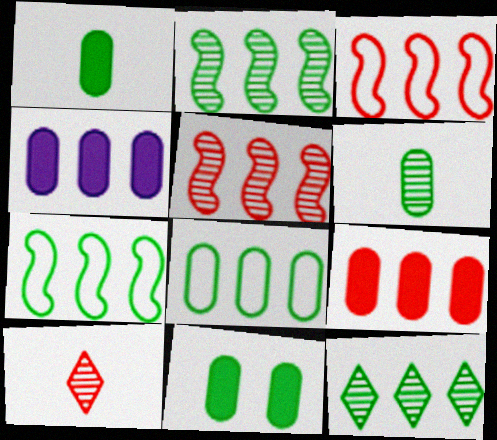[[3, 4, 12], 
[6, 8, 11]]